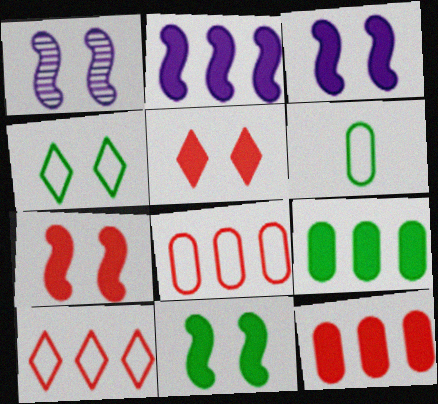[[3, 7, 11]]